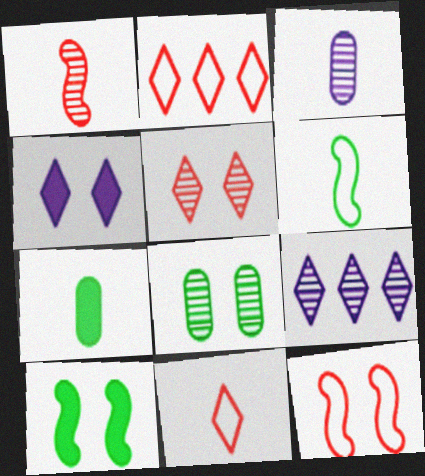[[1, 8, 9], 
[2, 3, 10], 
[4, 8, 12], 
[7, 9, 12]]